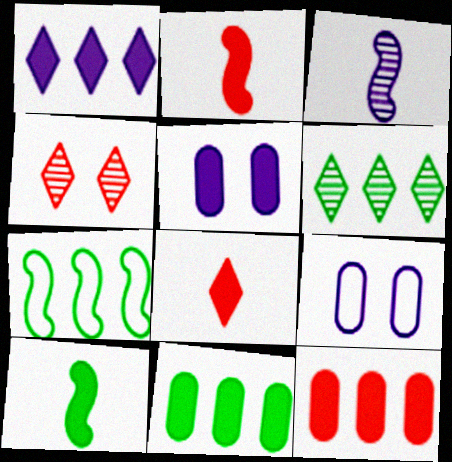[[1, 3, 9], 
[2, 6, 9], 
[6, 7, 11]]